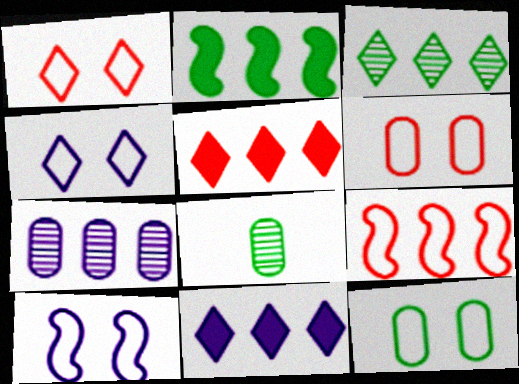[[1, 10, 12], 
[5, 8, 10]]